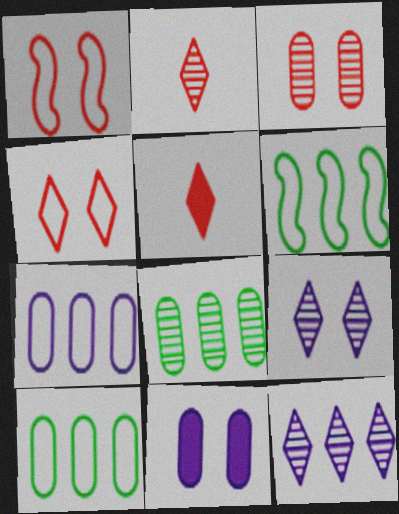[[2, 6, 11]]